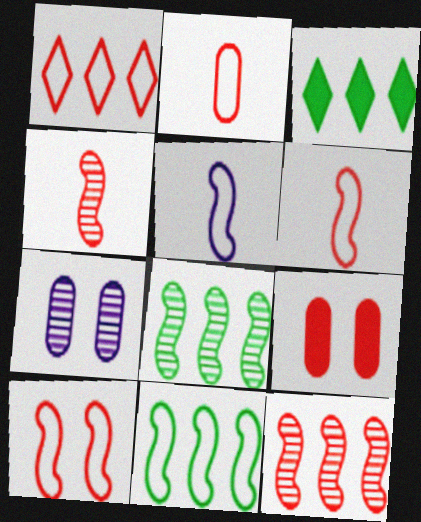[[1, 2, 10], 
[1, 4, 9], 
[3, 6, 7], 
[5, 10, 11]]